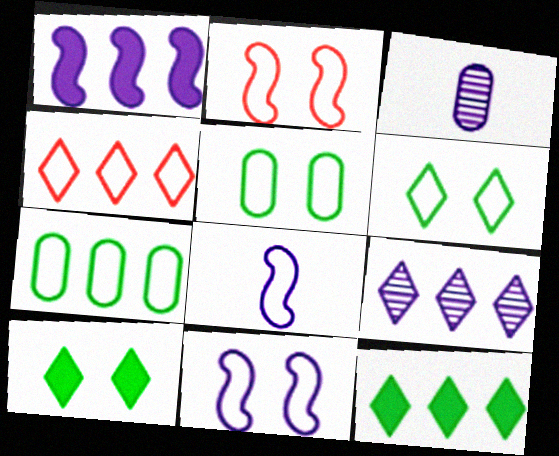[[2, 3, 12], 
[4, 5, 8], 
[4, 9, 12]]